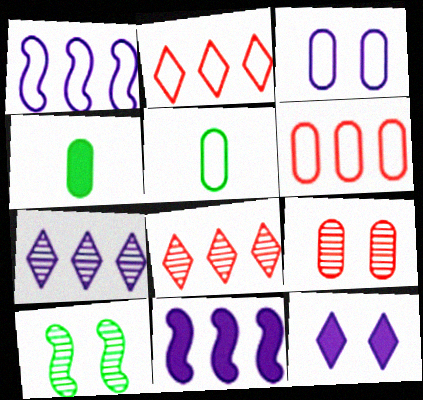[[3, 5, 6]]